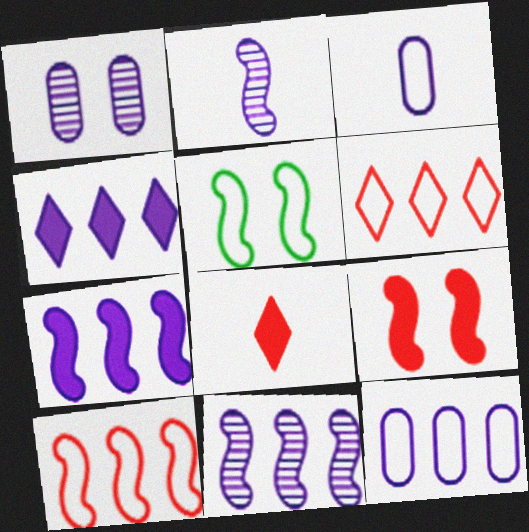[[3, 5, 6], 
[4, 11, 12]]